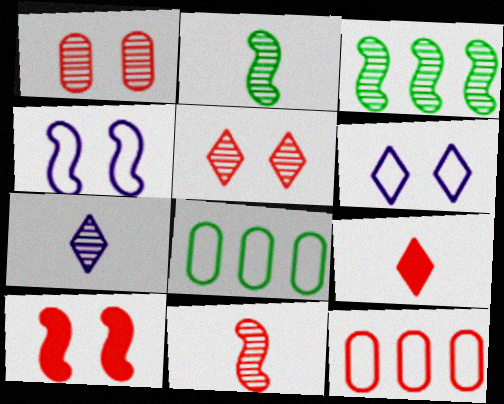[[1, 3, 7], 
[7, 8, 10]]